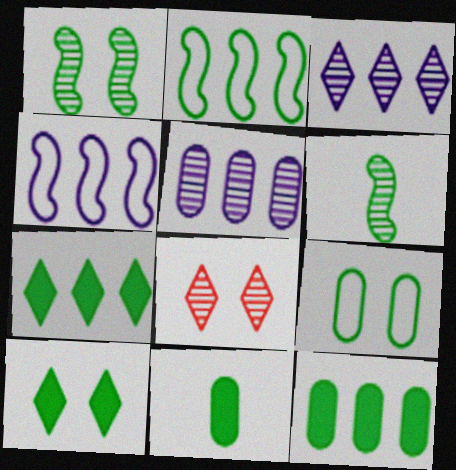[[1, 9, 10], 
[4, 8, 11], 
[5, 6, 8], 
[6, 7, 9]]